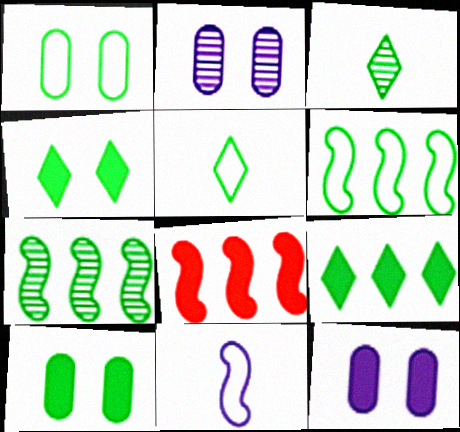[[1, 5, 6], 
[2, 5, 8], 
[3, 6, 10], 
[5, 7, 10]]